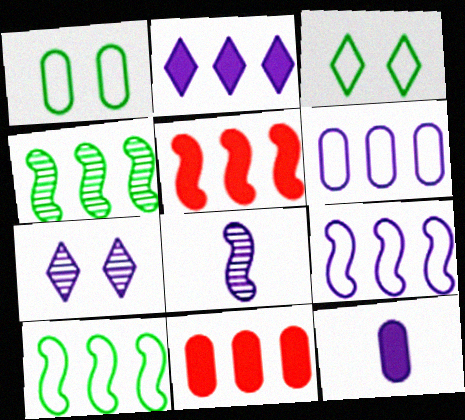[[3, 8, 11], 
[4, 5, 9], 
[7, 9, 12]]